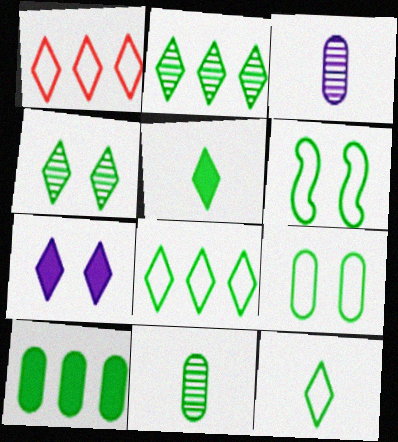[[4, 5, 8], 
[9, 10, 11]]